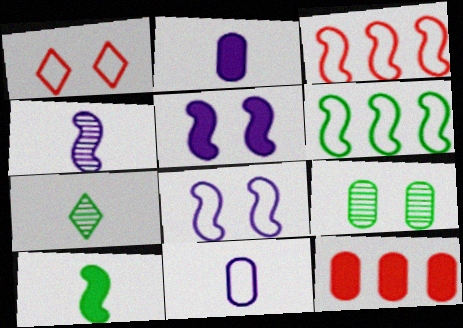[[1, 5, 9], 
[1, 6, 11], 
[7, 8, 12], 
[9, 11, 12]]